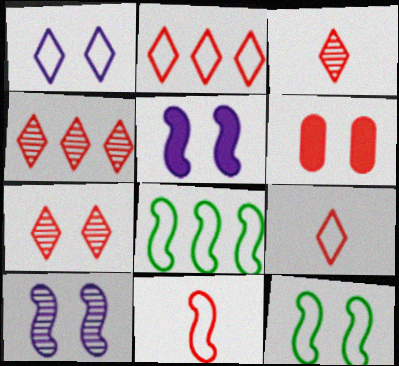[[3, 4, 7], 
[4, 6, 11]]